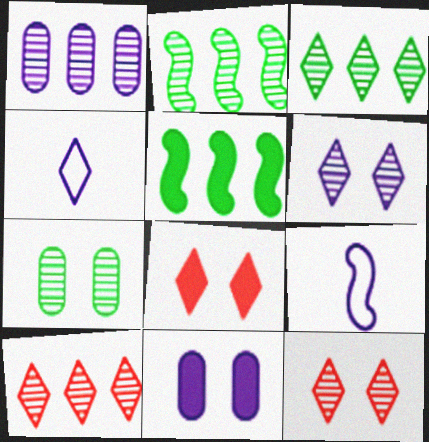[[1, 2, 10], 
[3, 4, 8]]